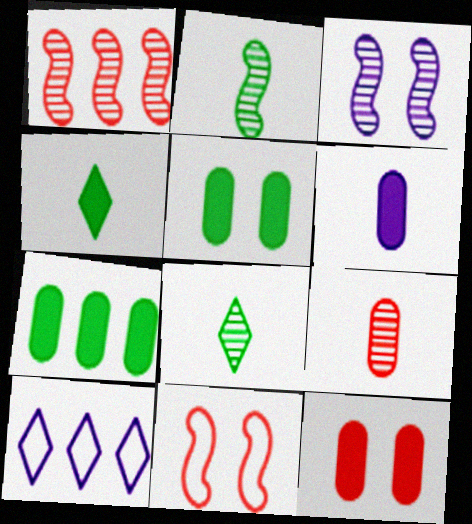[[1, 2, 3], 
[1, 7, 10], 
[2, 10, 12], 
[3, 6, 10], 
[6, 7, 12]]